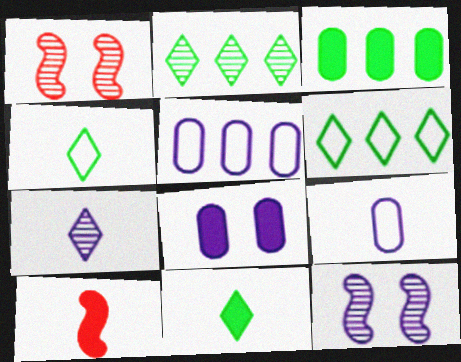[[1, 5, 11]]